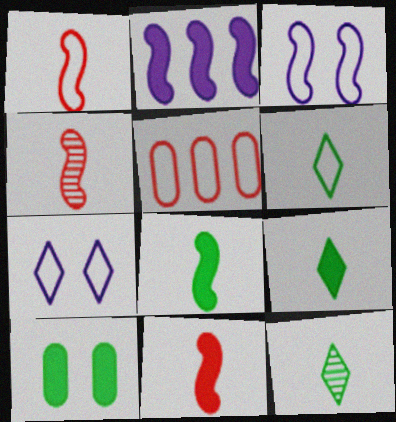[[1, 4, 11], 
[3, 5, 6], 
[6, 9, 12]]